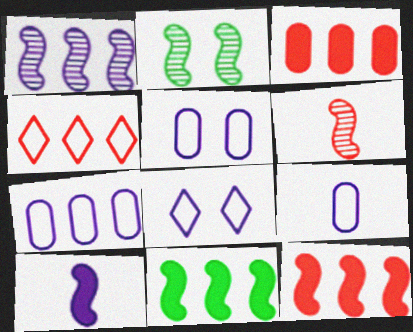[[1, 2, 6], 
[5, 7, 9]]